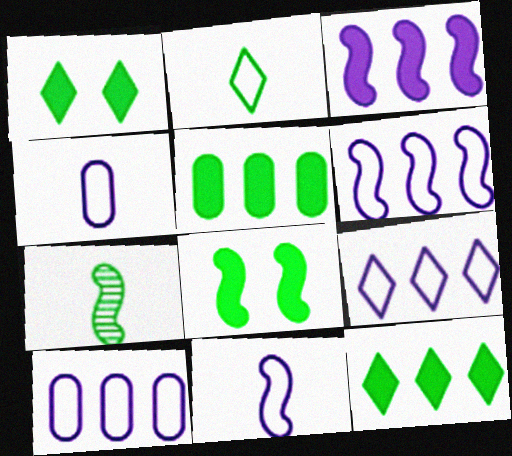[[6, 9, 10]]